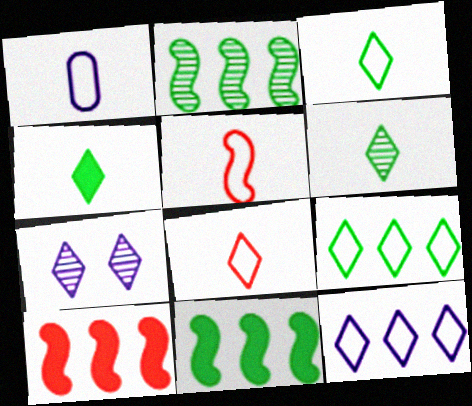[[1, 3, 5], 
[3, 4, 6]]